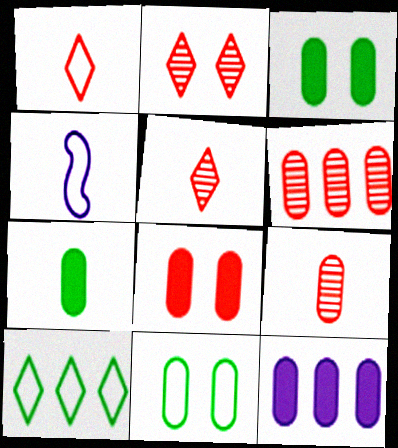[[4, 5, 7], 
[7, 8, 12], 
[9, 11, 12]]